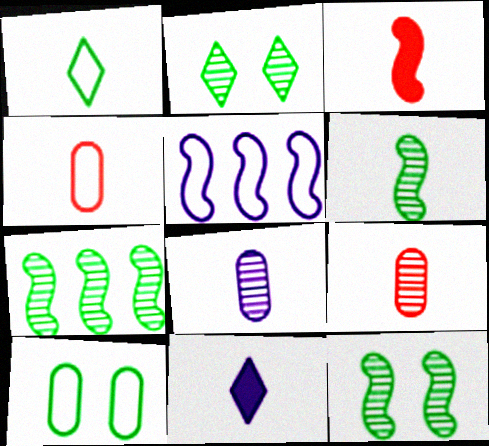[[1, 3, 8], 
[3, 5, 12], 
[4, 6, 11], 
[6, 7, 12]]